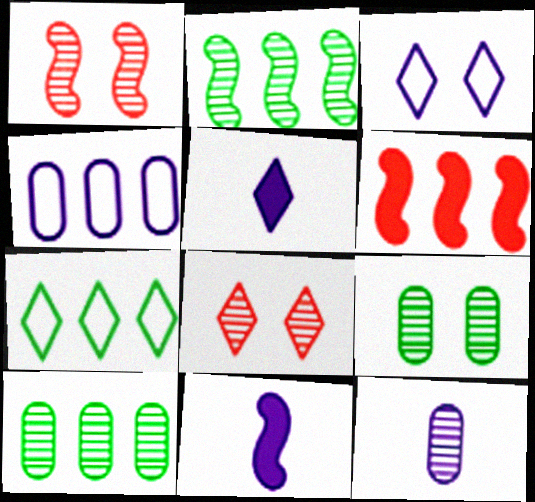[[2, 8, 12], 
[5, 7, 8]]